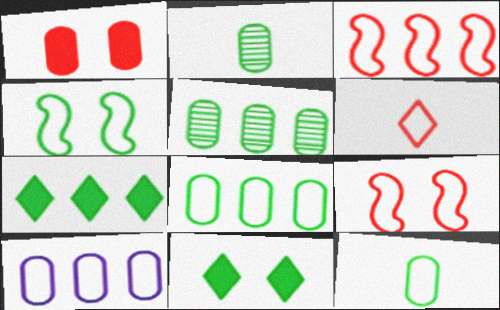[[1, 2, 10], 
[2, 4, 7], 
[4, 6, 10]]